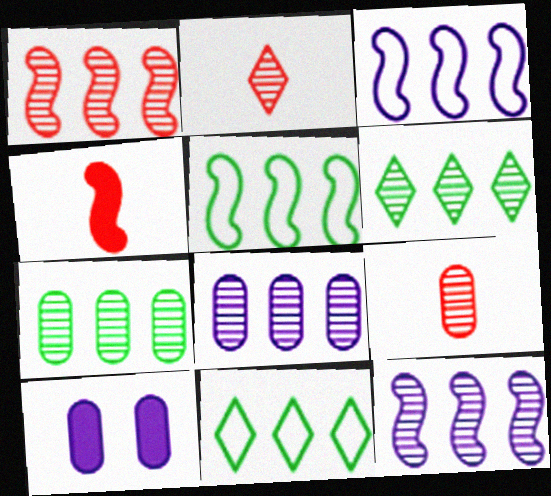[[1, 6, 8], 
[2, 5, 10]]